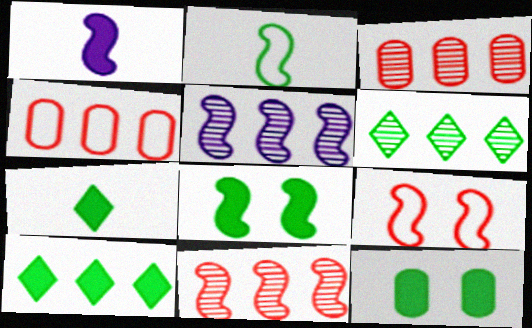[[2, 6, 12], 
[3, 5, 6], 
[4, 5, 10]]